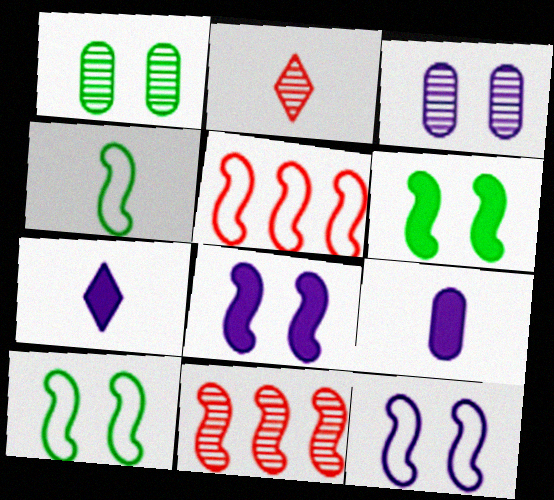[[1, 5, 7], 
[2, 4, 9], 
[4, 5, 12], 
[4, 8, 11]]